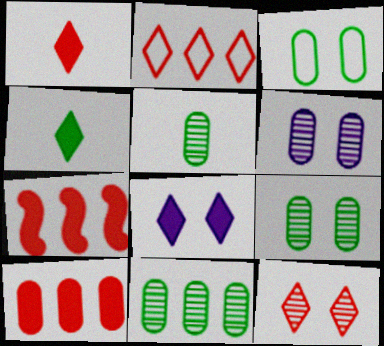[[1, 2, 12], 
[5, 9, 11]]